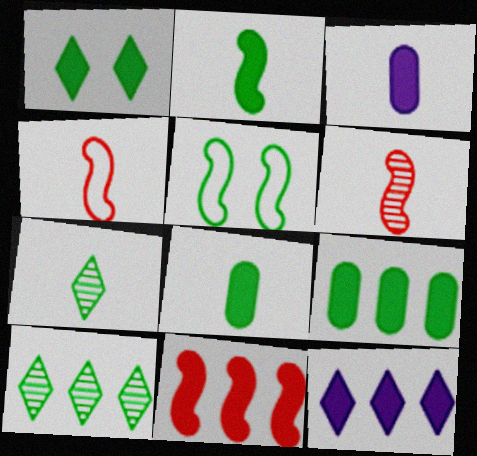[[1, 2, 9], 
[1, 3, 11], 
[3, 4, 7], 
[5, 7, 9], 
[5, 8, 10], 
[9, 11, 12]]